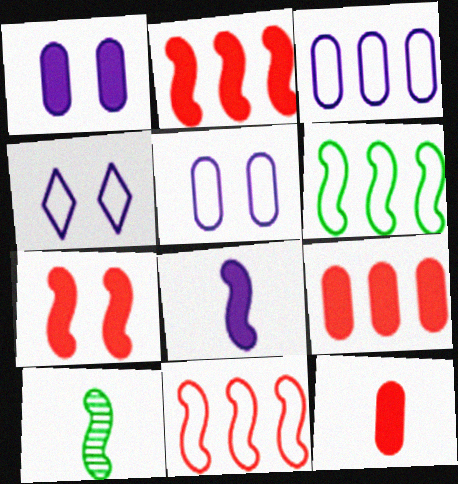[[4, 9, 10]]